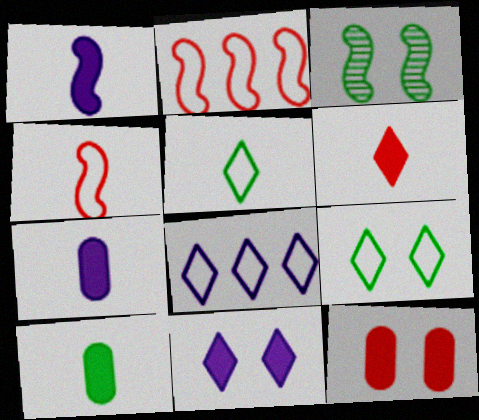[[1, 2, 3], 
[1, 6, 10]]